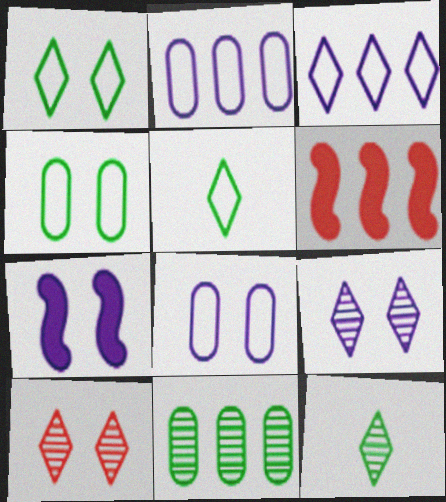[[3, 6, 11], 
[4, 7, 10], 
[6, 8, 12], 
[7, 8, 9]]